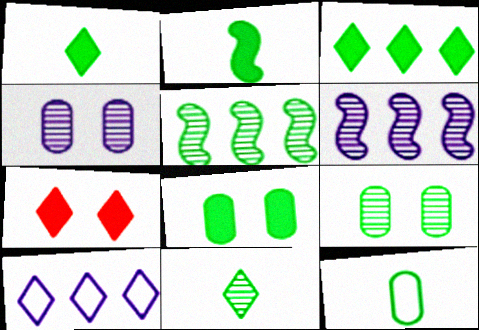[[2, 3, 8], 
[2, 11, 12], 
[5, 9, 11], 
[6, 7, 12], 
[7, 10, 11]]